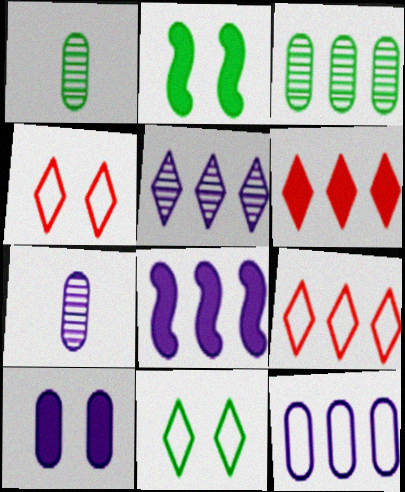[[1, 4, 8], 
[2, 7, 9], 
[3, 8, 9], 
[5, 8, 12], 
[7, 10, 12]]